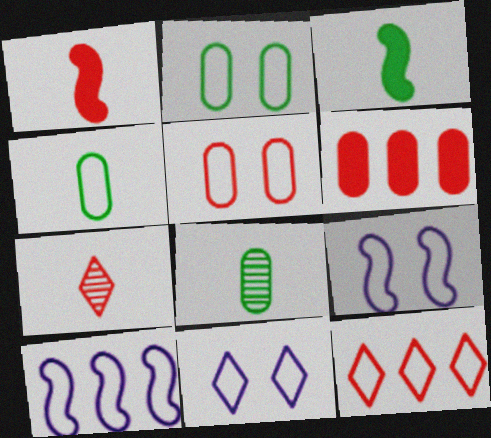[[4, 9, 12]]